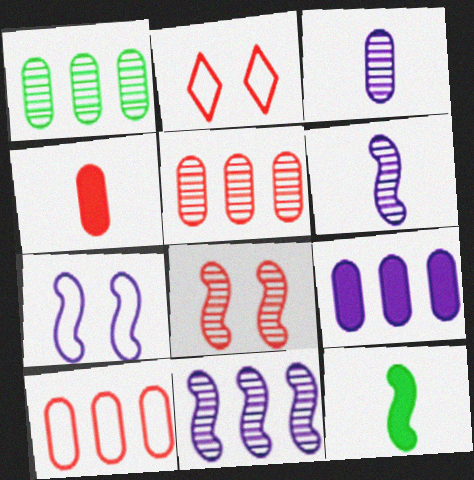[[1, 9, 10]]